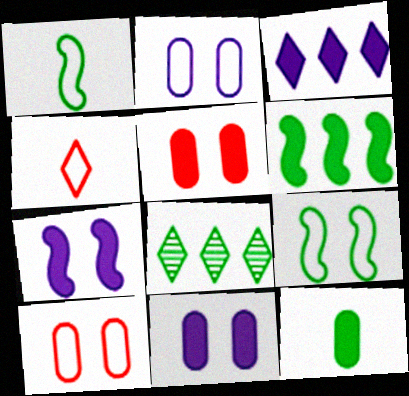[[8, 9, 12]]